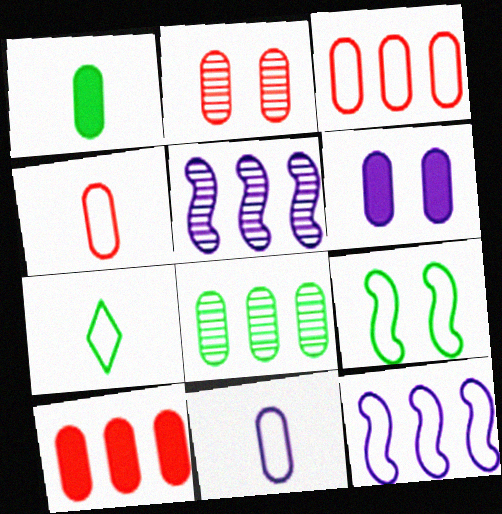[[1, 6, 10], 
[2, 4, 10], 
[4, 6, 8]]